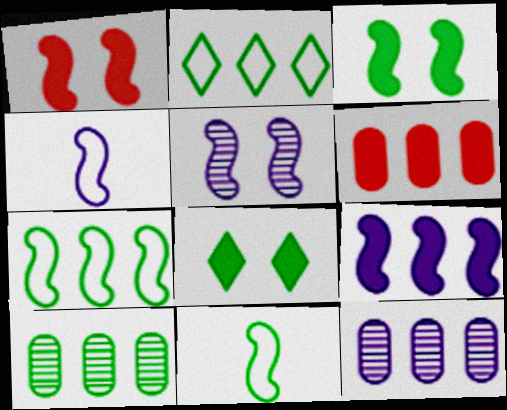[[4, 5, 9], 
[8, 10, 11]]